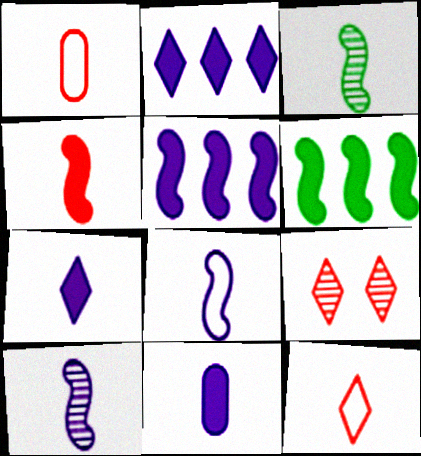[[1, 3, 7], 
[3, 4, 8], 
[3, 11, 12]]